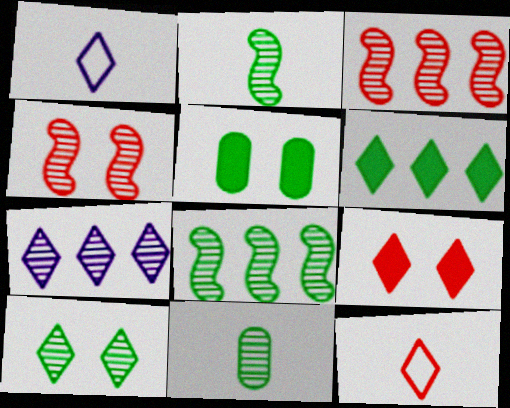[[1, 3, 5], 
[4, 7, 11], 
[8, 10, 11]]